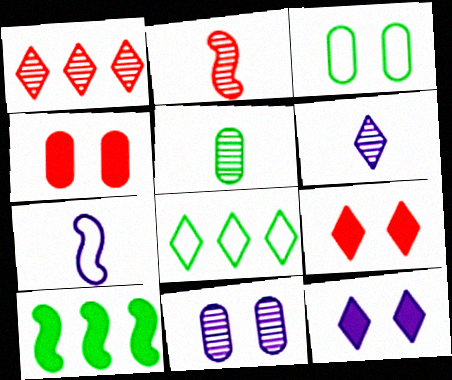[[2, 5, 6], 
[3, 4, 11], 
[6, 8, 9]]